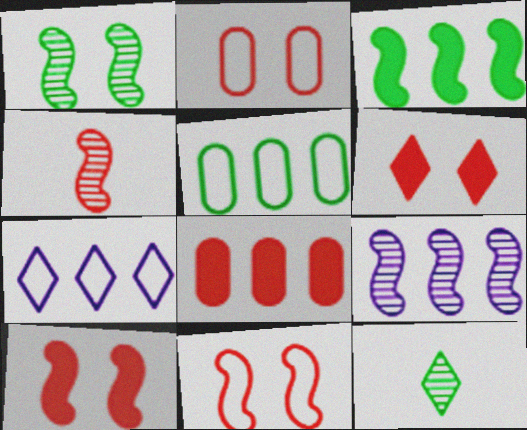[[1, 4, 9], 
[6, 7, 12]]